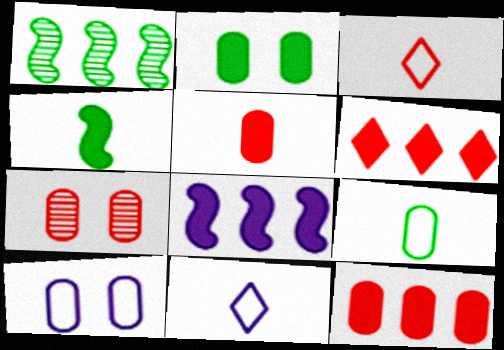[[2, 7, 10]]